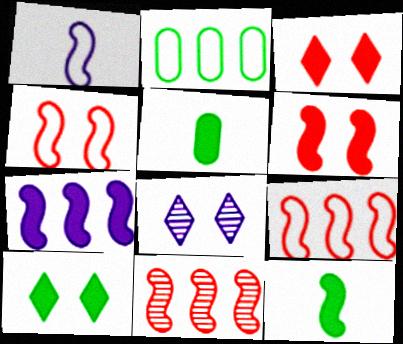[[3, 5, 7], 
[5, 8, 9], 
[6, 7, 12]]